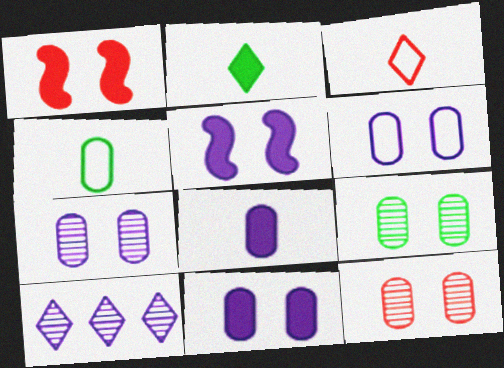[[1, 4, 10], 
[6, 7, 11], 
[7, 9, 12]]